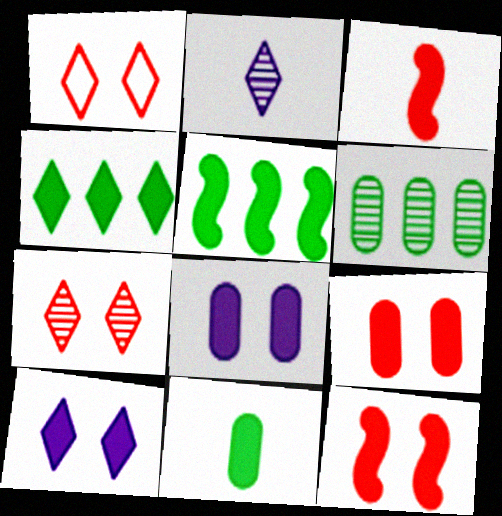[[1, 2, 4], 
[3, 4, 8]]